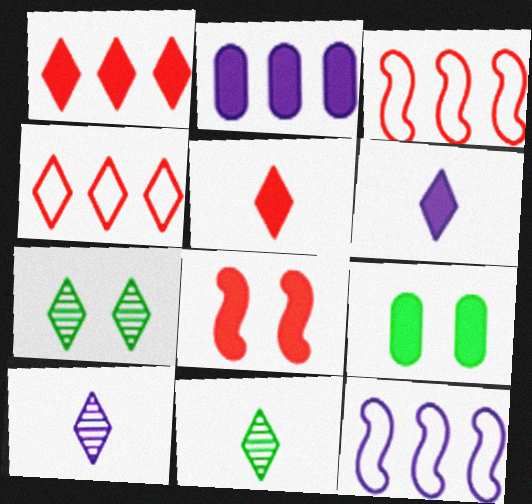[[3, 9, 10], 
[4, 6, 7]]